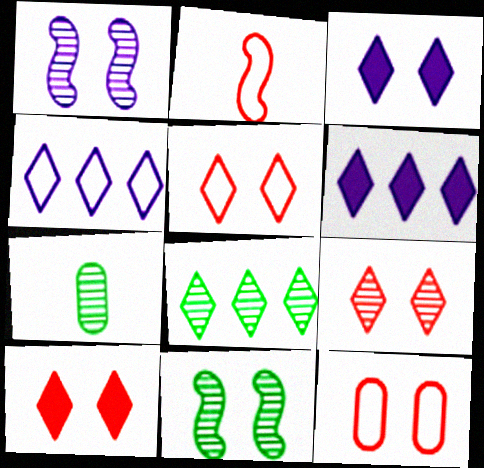[[3, 11, 12], 
[5, 9, 10], 
[7, 8, 11]]